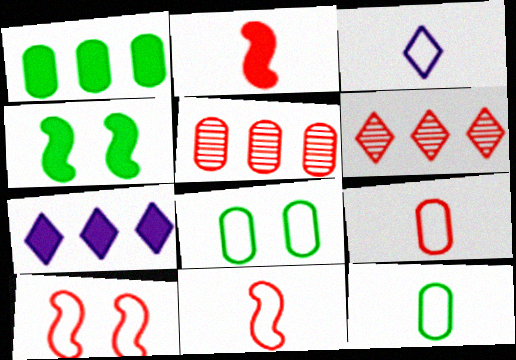[[3, 4, 5], 
[3, 11, 12]]